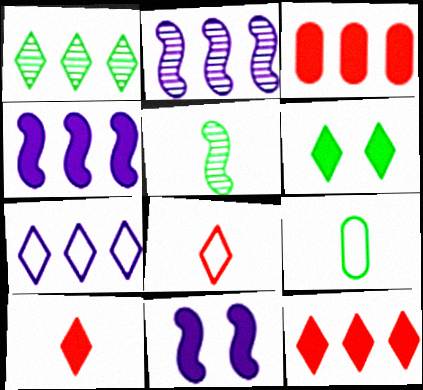[[1, 7, 12]]